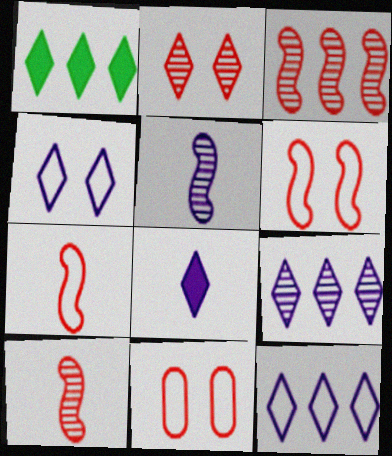[[1, 5, 11], 
[4, 8, 9]]